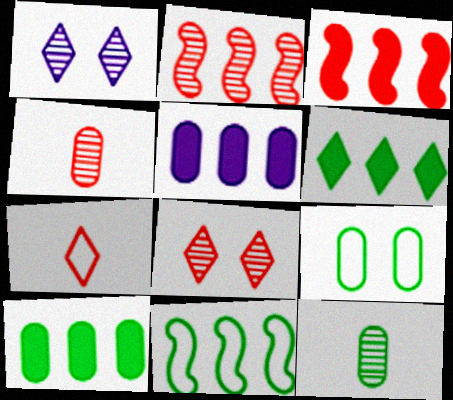[[1, 2, 12], 
[1, 6, 7], 
[2, 4, 8], 
[3, 5, 6], 
[4, 5, 9], 
[9, 10, 12]]